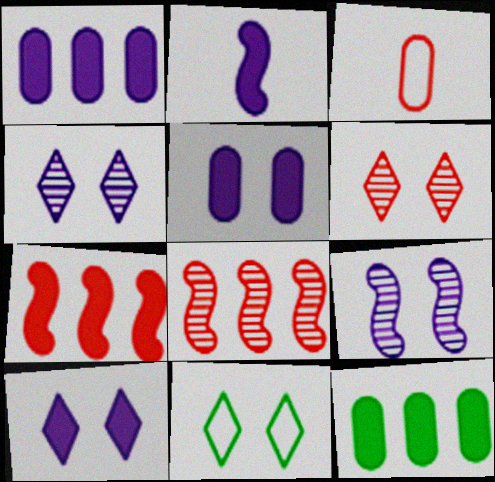[[1, 2, 10], 
[3, 6, 7], 
[6, 10, 11]]